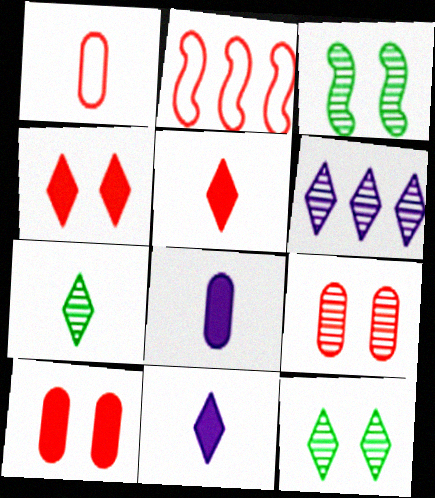[[2, 5, 9], 
[2, 8, 12]]